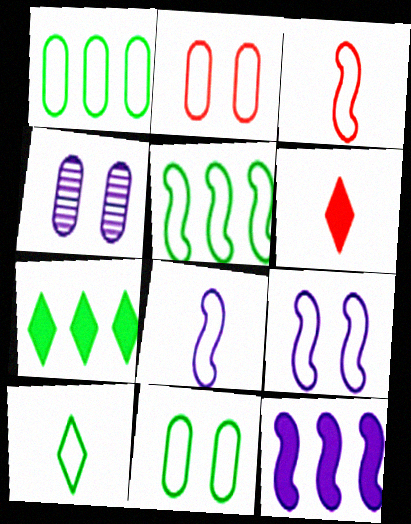[[3, 4, 7], 
[3, 5, 9], 
[4, 5, 6], 
[5, 10, 11]]